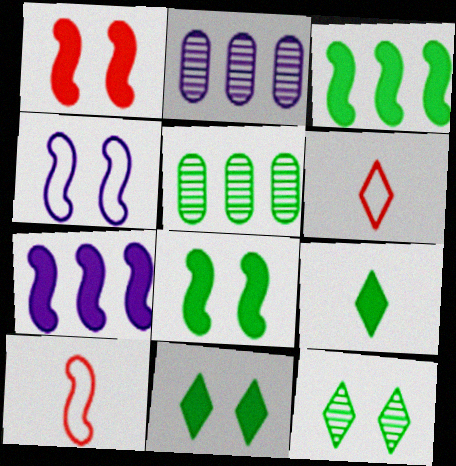[[2, 6, 8], 
[2, 10, 11]]